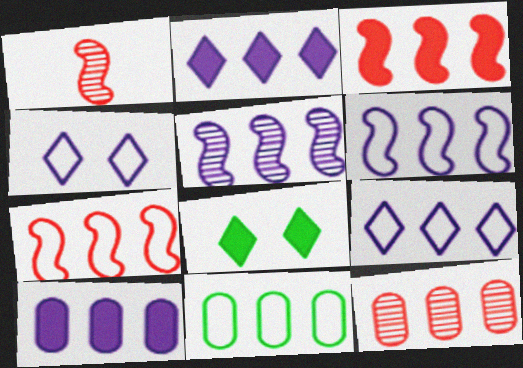[[5, 9, 10], 
[7, 9, 11], 
[10, 11, 12]]